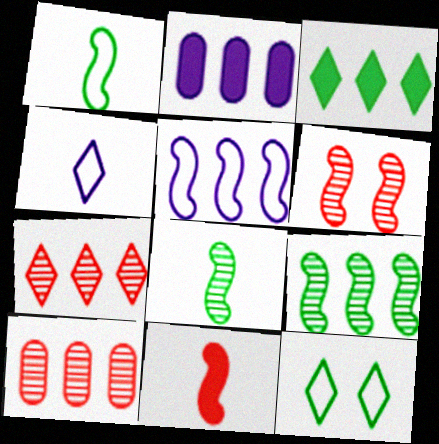[[3, 5, 10]]